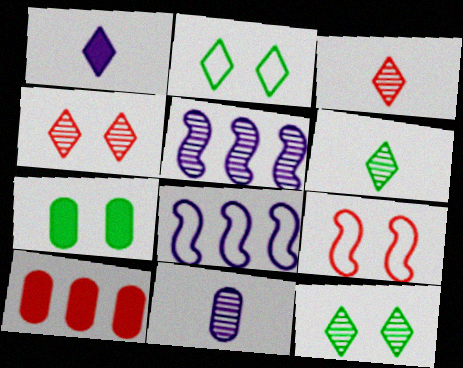[[3, 7, 8], 
[3, 9, 10]]